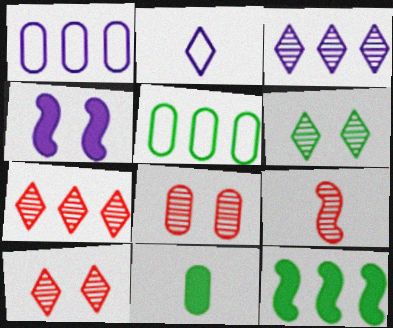[[1, 7, 12], 
[1, 8, 11], 
[2, 8, 12], 
[2, 9, 11], 
[7, 8, 9]]